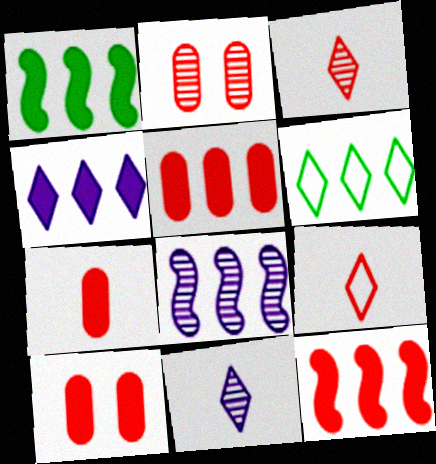[[1, 4, 5], 
[2, 9, 12], 
[5, 6, 8], 
[5, 7, 10]]